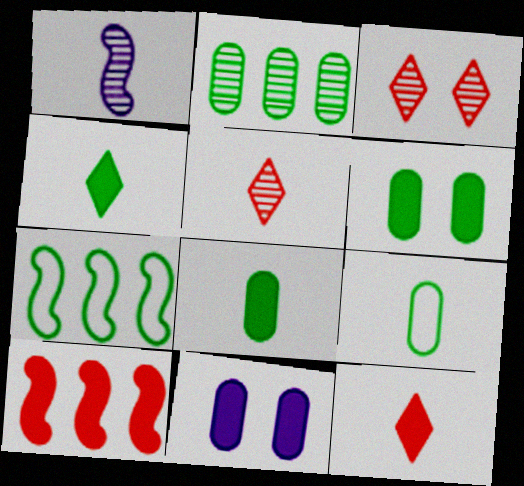[[1, 2, 3], 
[1, 9, 12], 
[2, 6, 9], 
[4, 10, 11], 
[5, 7, 11]]